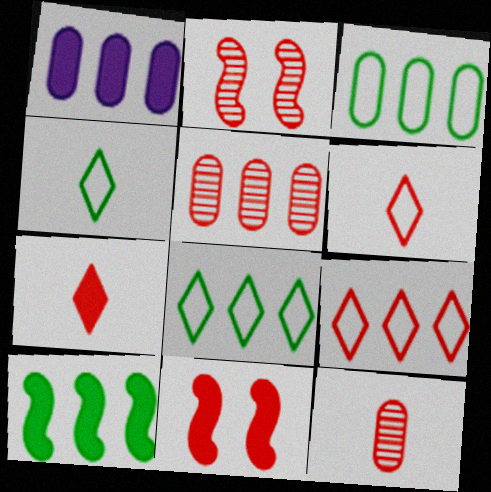[[1, 2, 4], 
[1, 3, 5], 
[5, 6, 11], 
[9, 11, 12]]